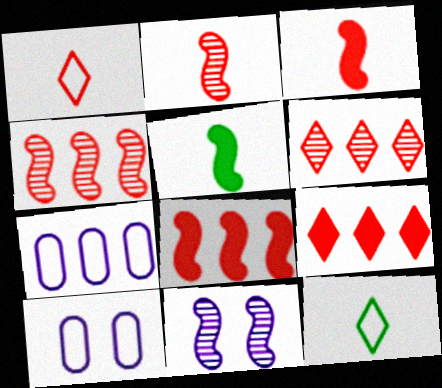[[5, 6, 10]]